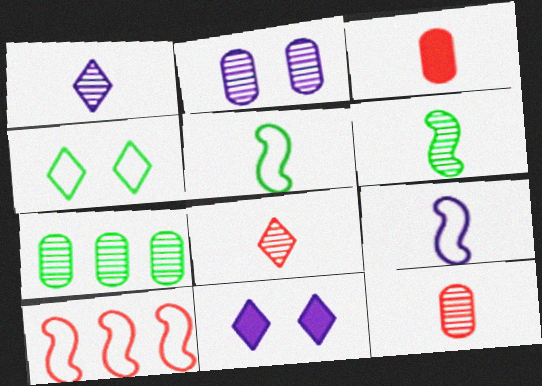[[1, 3, 5], 
[1, 6, 12], 
[2, 7, 12]]